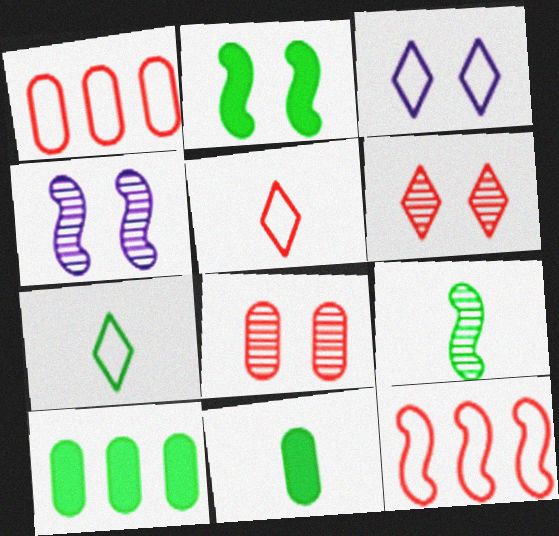[[2, 3, 8], 
[4, 5, 10], 
[7, 9, 11]]